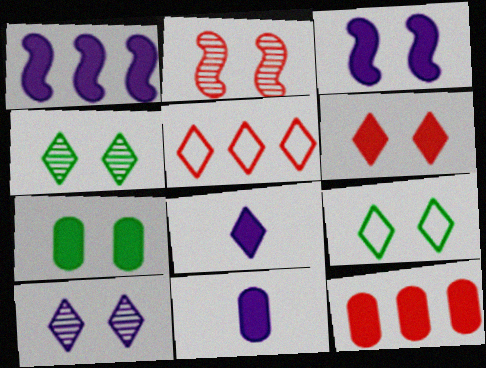[[3, 6, 7], 
[4, 5, 8], 
[6, 9, 10], 
[7, 11, 12]]